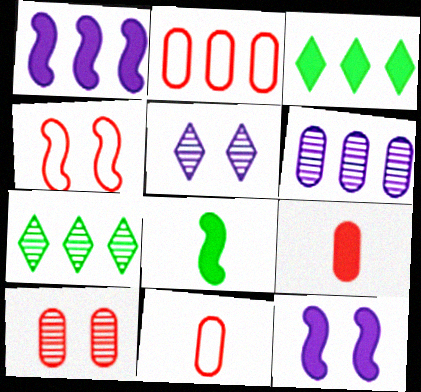[[1, 2, 7], 
[2, 5, 8], 
[2, 9, 10], 
[3, 9, 12], 
[7, 11, 12]]